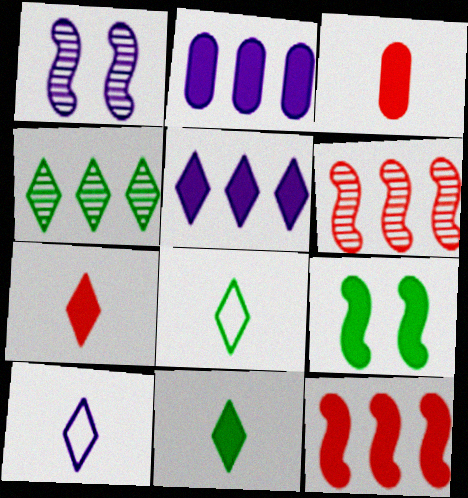[[1, 2, 10], 
[2, 7, 9], 
[3, 5, 9]]